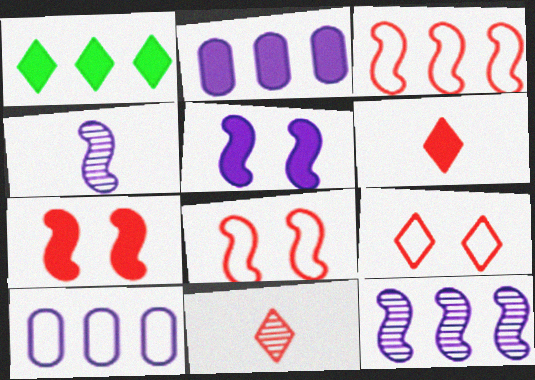[]